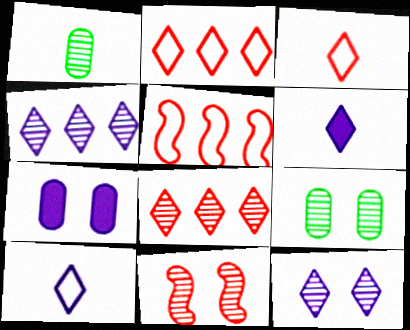[[1, 4, 11], 
[5, 6, 9], 
[9, 11, 12]]